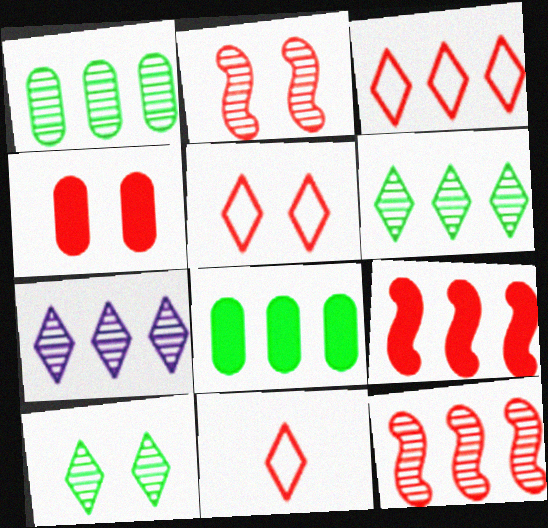[[1, 7, 12], 
[2, 4, 5], 
[3, 5, 11], 
[4, 11, 12]]